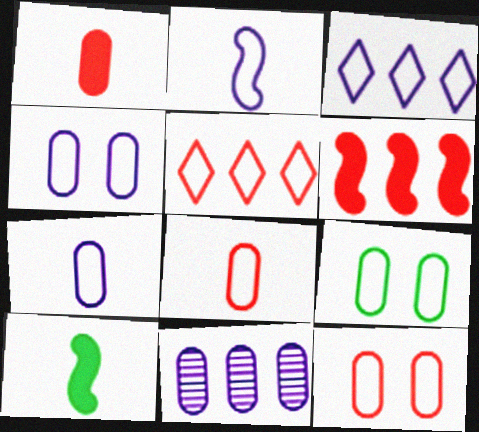[[1, 9, 11], 
[2, 3, 4], 
[2, 5, 9], 
[4, 9, 12]]